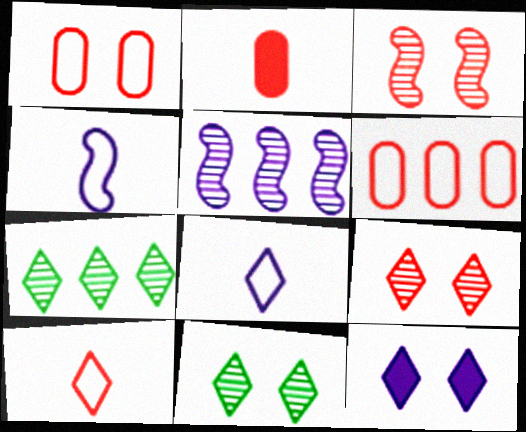[[7, 10, 12]]